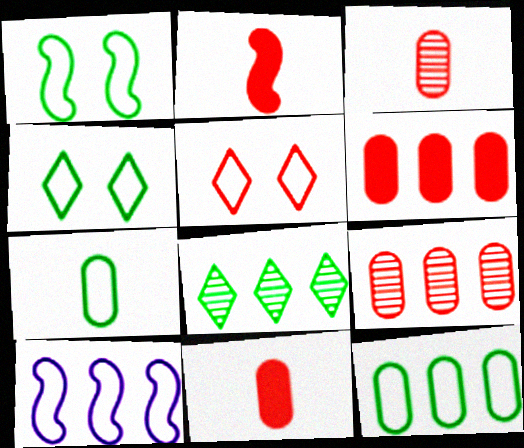[[2, 5, 9], 
[5, 7, 10], 
[6, 8, 10]]